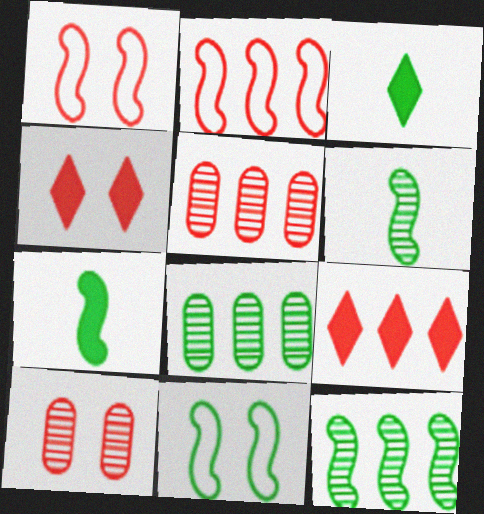[[1, 4, 10], 
[2, 5, 9], 
[3, 8, 11], 
[7, 11, 12]]